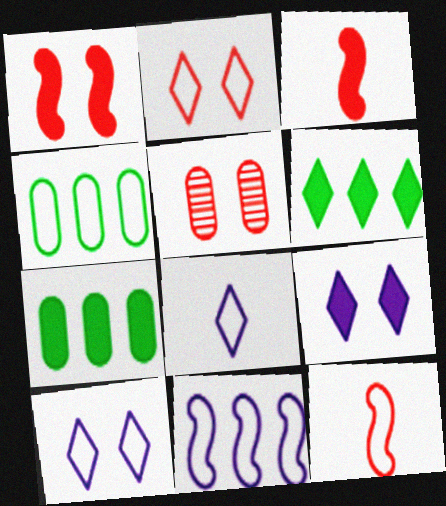[[1, 2, 5], 
[3, 7, 9], 
[4, 10, 12]]